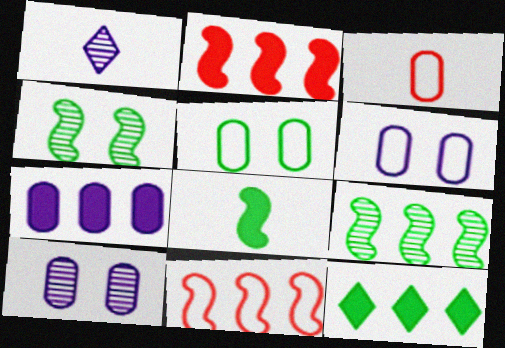[[1, 2, 5], 
[1, 3, 8], 
[2, 7, 12]]